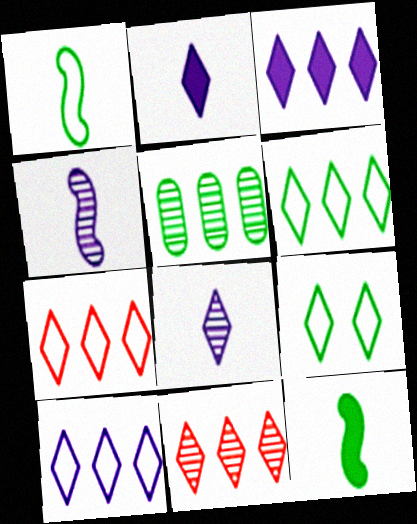[[2, 9, 11], 
[3, 6, 11], 
[5, 9, 12], 
[6, 7, 10]]